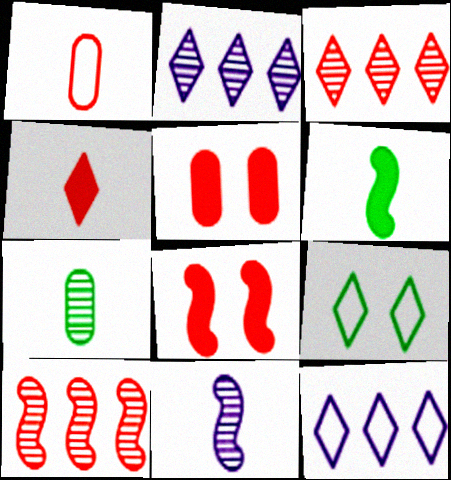[[1, 3, 8], 
[2, 4, 9], 
[7, 8, 12]]